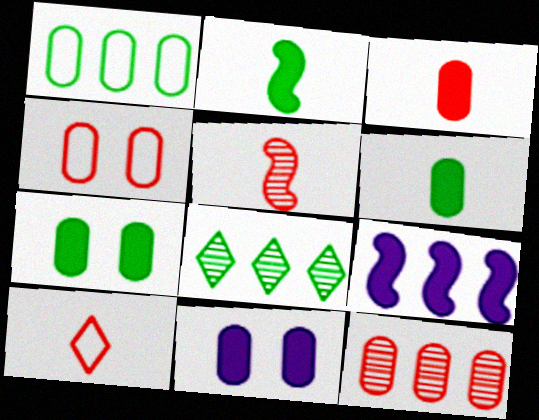[[3, 4, 12], 
[3, 5, 10]]